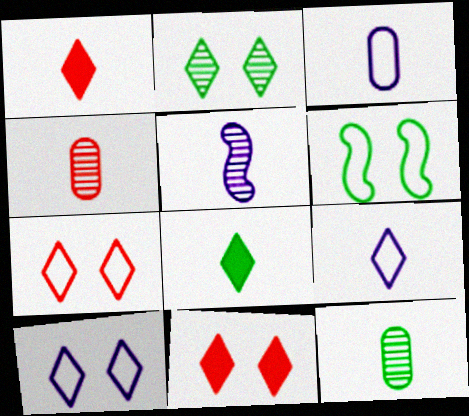[[2, 10, 11]]